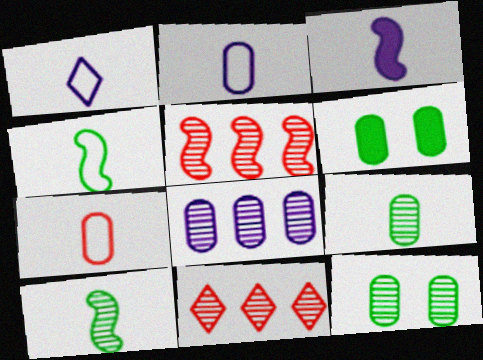[[1, 4, 7], 
[1, 5, 6], 
[6, 7, 8]]